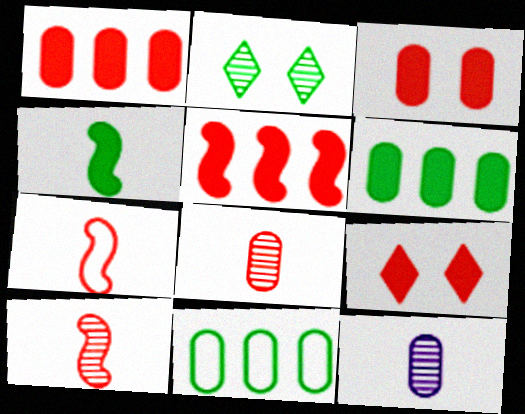[[2, 4, 11], 
[3, 11, 12]]